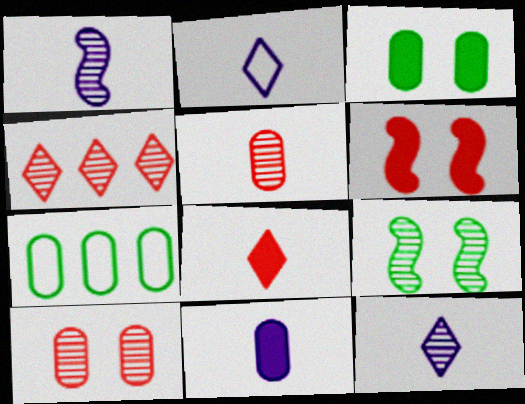[[1, 2, 11], 
[6, 7, 12], 
[7, 10, 11]]